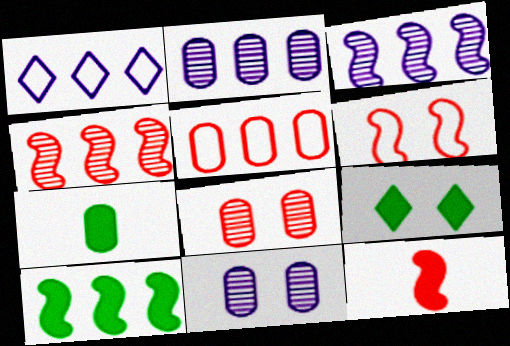[[4, 6, 12], 
[5, 7, 11], 
[6, 9, 11], 
[7, 9, 10]]